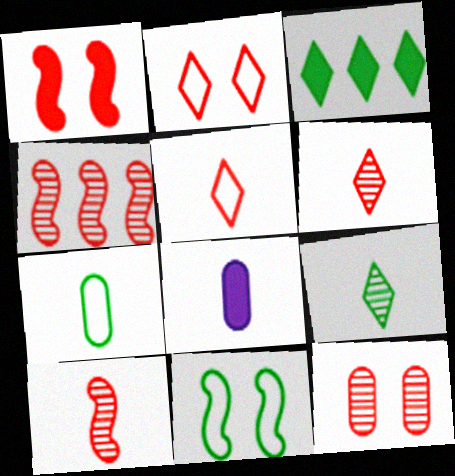[[1, 2, 12], 
[1, 3, 8], 
[4, 6, 12]]